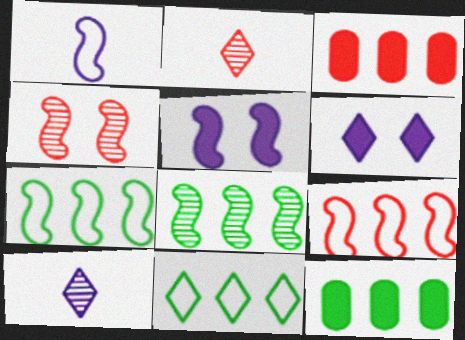[[2, 6, 11], 
[8, 11, 12]]